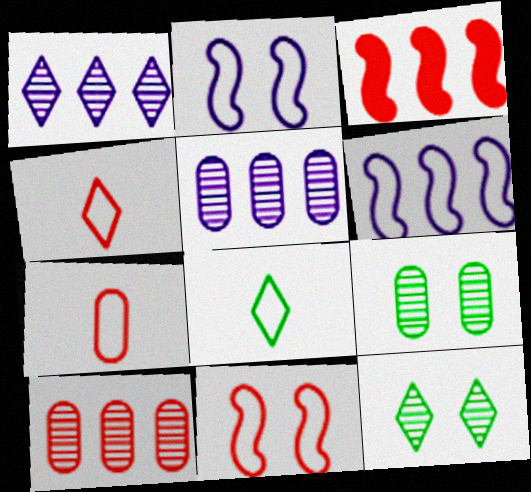[]